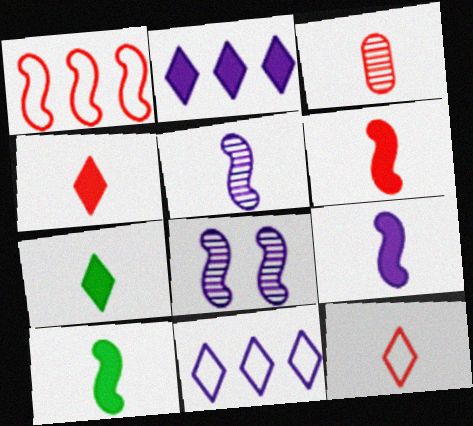[[1, 8, 10], 
[3, 6, 12], 
[6, 9, 10]]